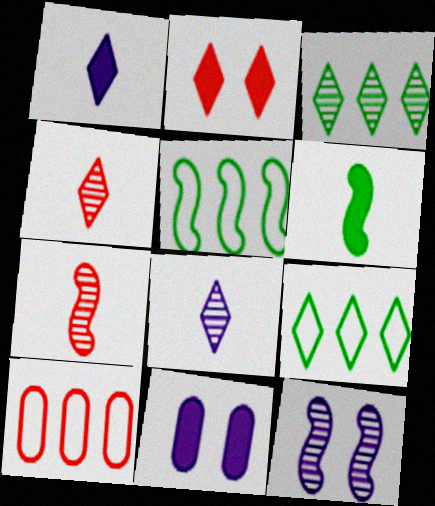[[2, 7, 10], 
[2, 8, 9], 
[4, 5, 11], 
[7, 9, 11]]